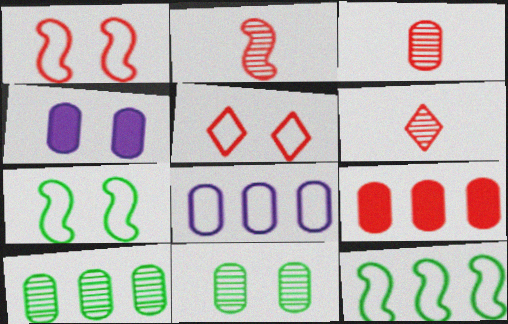[[1, 6, 9], 
[2, 3, 6], 
[2, 5, 9], 
[4, 6, 12], 
[8, 9, 10]]